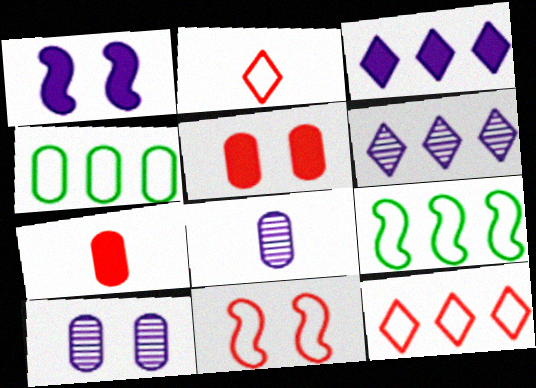[[4, 5, 8], 
[4, 7, 10]]